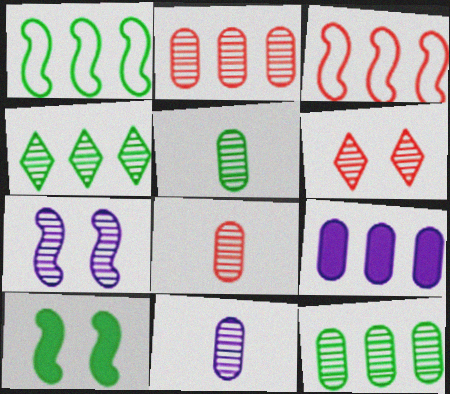[[3, 4, 9], 
[4, 7, 8], 
[5, 8, 11]]